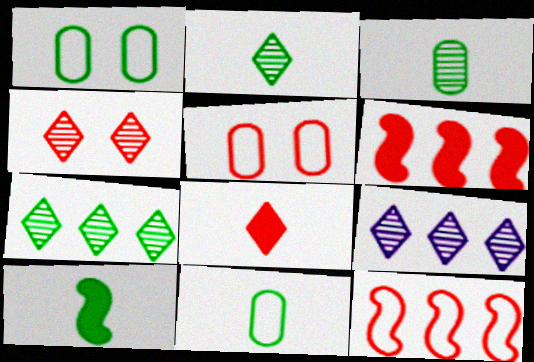[[1, 7, 10], 
[2, 4, 9], 
[2, 10, 11], 
[5, 9, 10]]